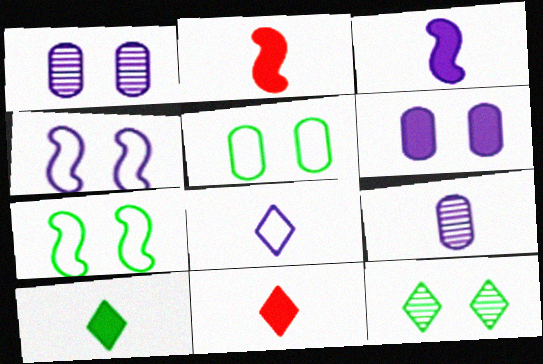[[3, 8, 9]]